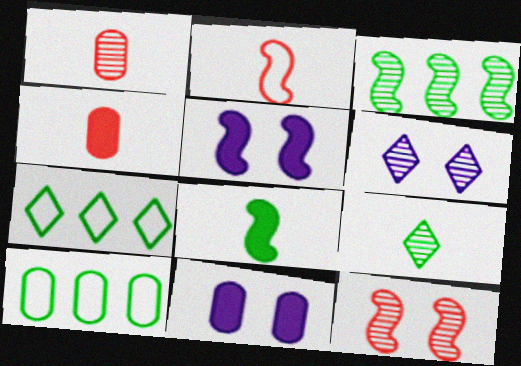[[1, 3, 6], 
[1, 5, 7], 
[1, 10, 11], 
[2, 3, 5]]